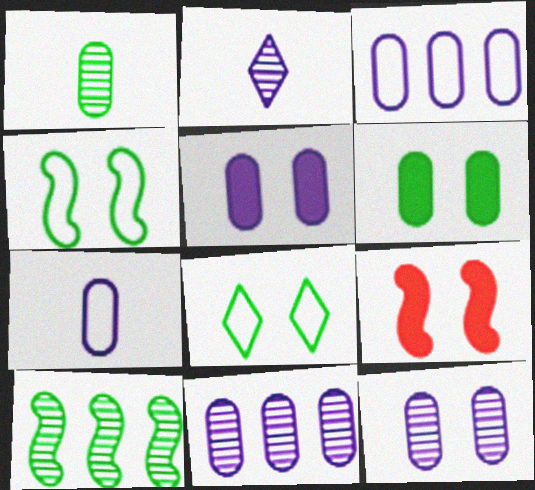[[5, 7, 11], 
[8, 9, 12]]